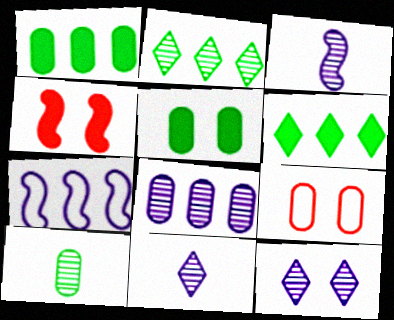[[3, 6, 9], 
[3, 8, 12]]